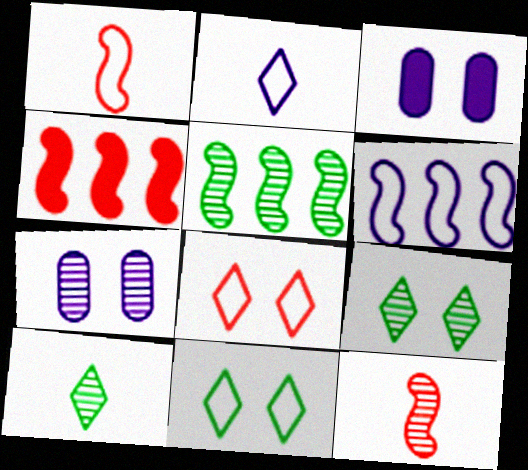[[4, 5, 6]]